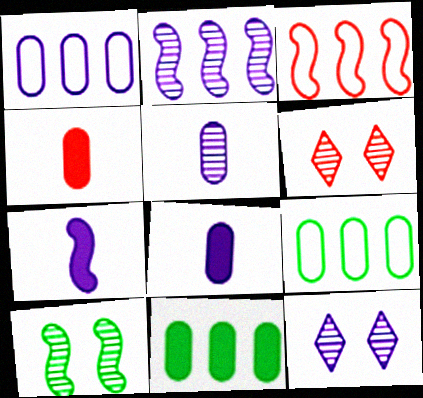[[1, 7, 12], 
[2, 5, 12], 
[3, 4, 6], 
[3, 7, 10], 
[6, 7, 9]]